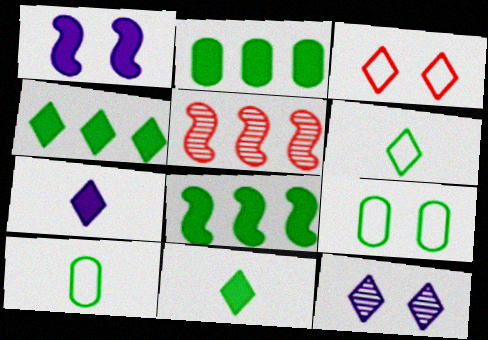[[2, 4, 8], 
[5, 7, 9]]